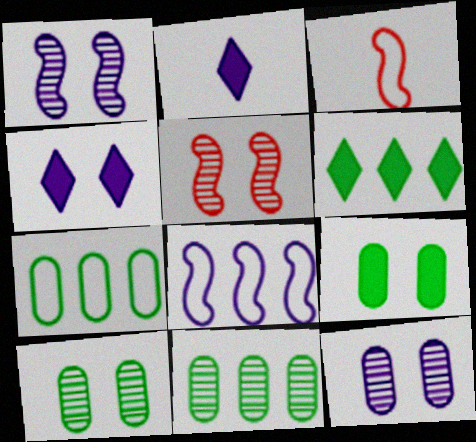[[2, 5, 7], 
[2, 8, 12], 
[3, 4, 11], 
[3, 6, 12]]